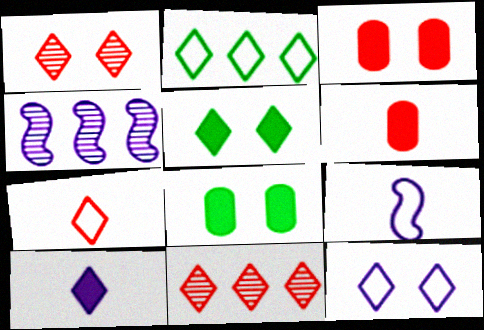[[1, 2, 10], 
[1, 5, 12], 
[2, 7, 12], 
[4, 7, 8], 
[8, 9, 11]]